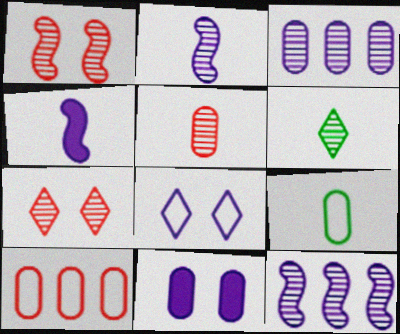[[1, 3, 6], 
[2, 5, 6], 
[3, 4, 8]]